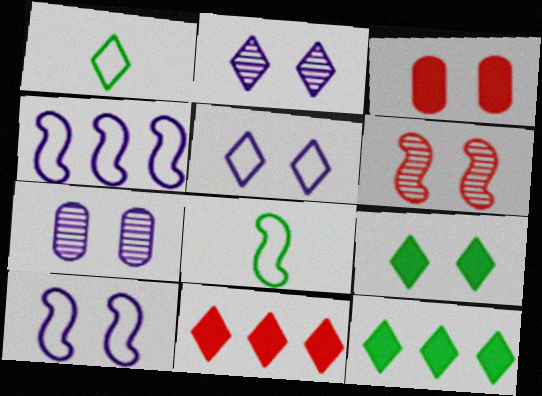[[1, 2, 11], 
[7, 8, 11]]